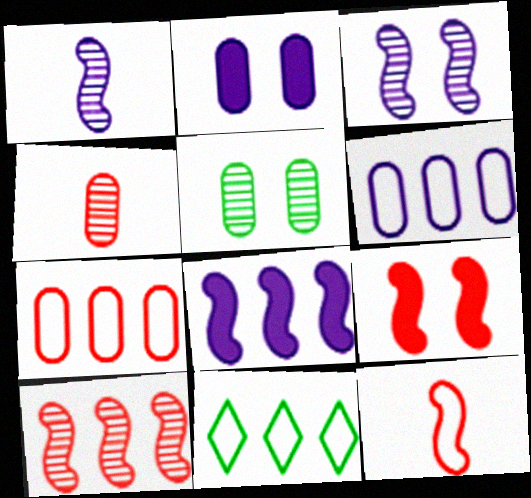[[9, 10, 12]]